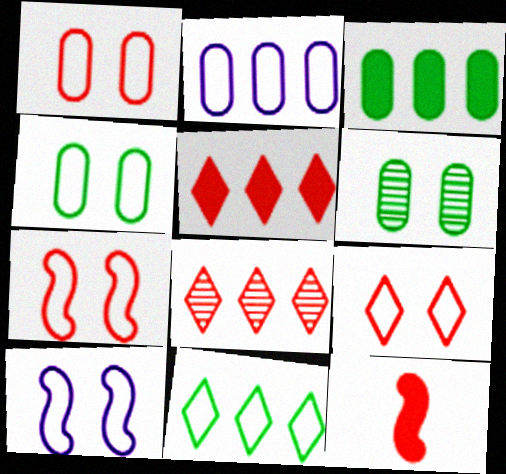[[1, 7, 9], 
[1, 8, 12], 
[4, 9, 10]]